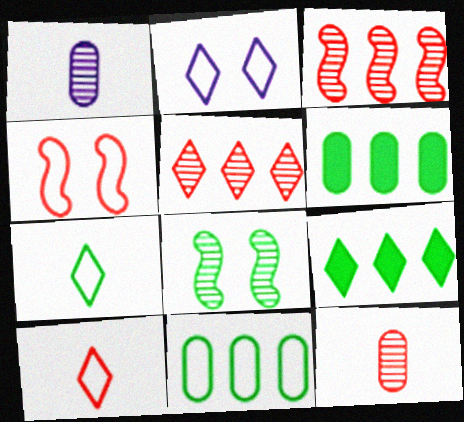[[1, 4, 9], 
[1, 5, 8], 
[6, 7, 8]]